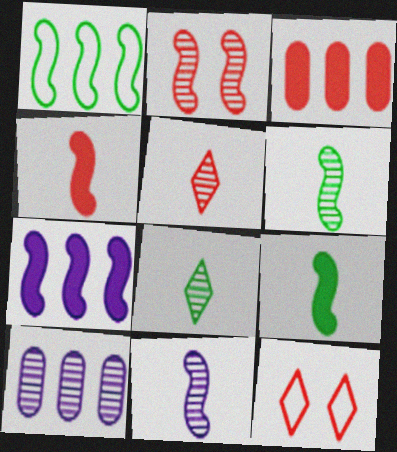[[2, 8, 10], 
[9, 10, 12]]